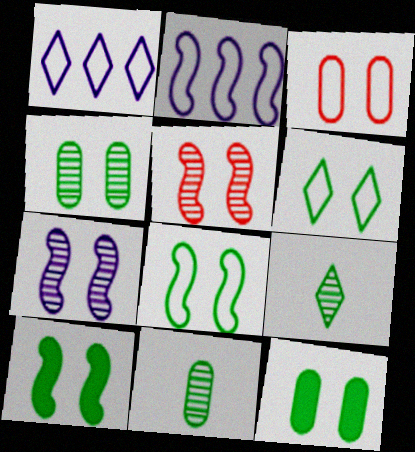[[4, 6, 10]]